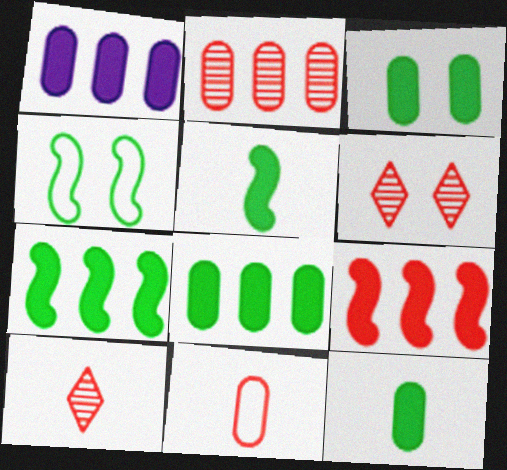[[1, 4, 10], 
[3, 8, 12], 
[6, 9, 11]]